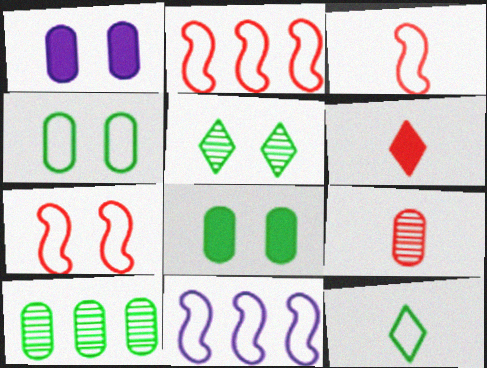[[1, 5, 7], 
[2, 3, 7], 
[3, 6, 9]]